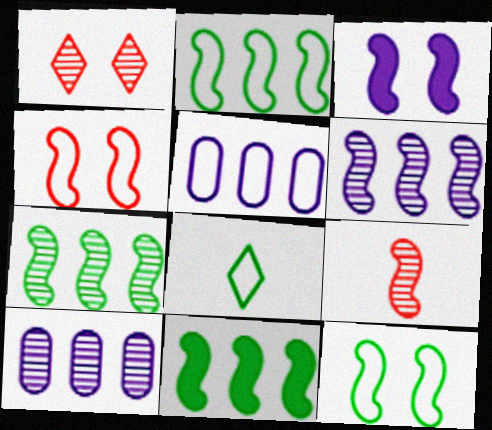[[2, 3, 9], 
[2, 7, 11], 
[4, 5, 8]]